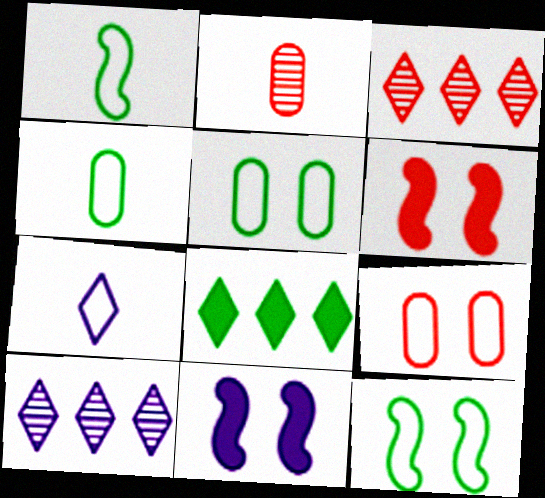[[3, 4, 11], 
[4, 6, 10]]